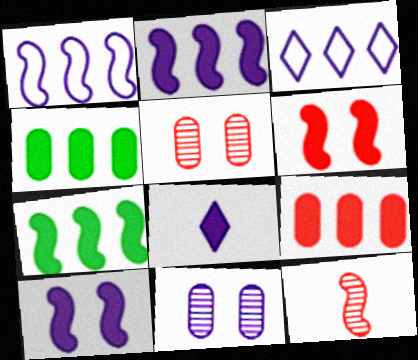[[1, 8, 11], 
[4, 6, 8]]